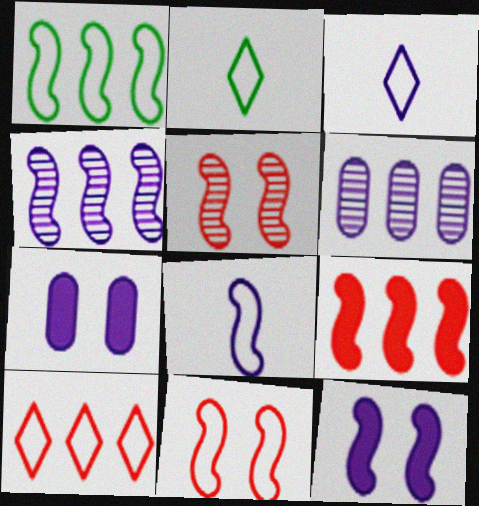[[1, 4, 9], 
[1, 8, 11], 
[3, 4, 7], 
[3, 6, 12], 
[4, 8, 12]]